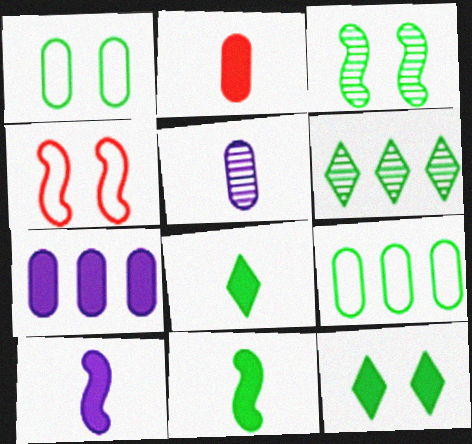[[1, 3, 12], 
[1, 6, 11], 
[2, 8, 10], 
[3, 8, 9]]